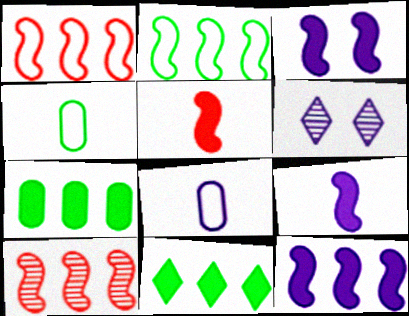[[2, 10, 12], 
[3, 9, 12], 
[6, 8, 12]]